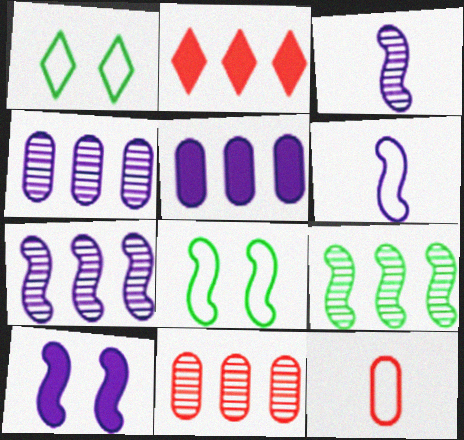[[6, 7, 10]]